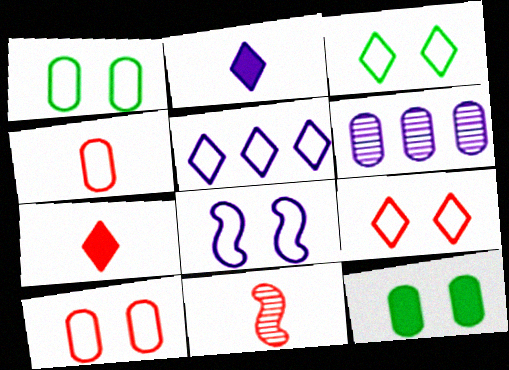[[1, 8, 9], 
[2, 6, 8], 
[3, 8, 10], 
[4, 6, 12], 
[4, 7, 11], 
[5, 11, 12]]